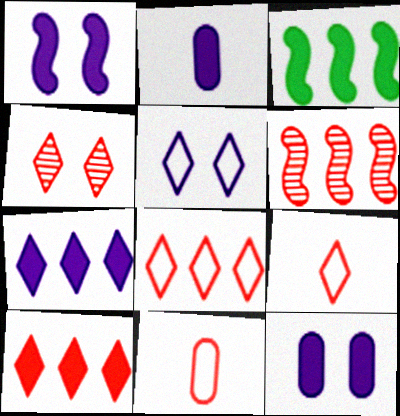[[1, 2, 7], 
[4, 9, 10]]